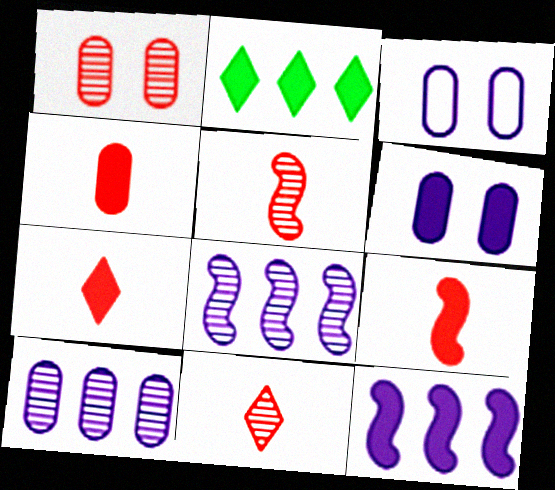[[2, 3, 5], 
[2, 6, 9], 
[4, 7, 9]]